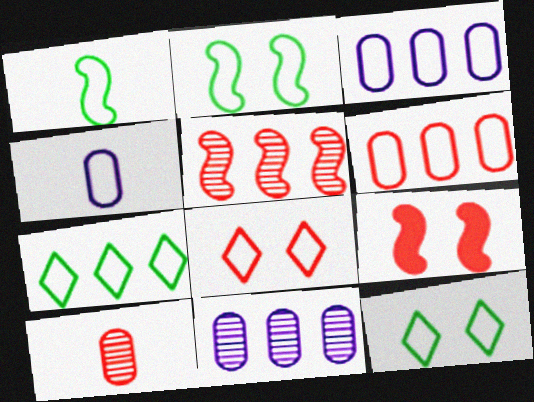[[1, 3, 8]]